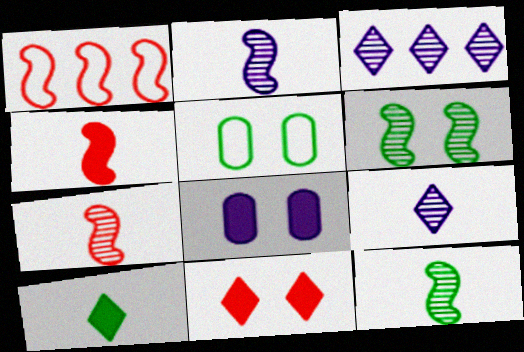[[2, 7, 12], 
[3, 4, 5]]